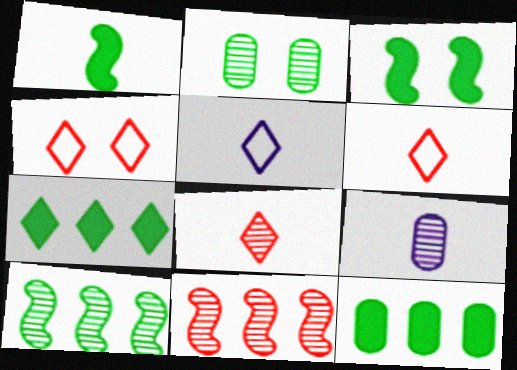[[1, 6, 9]]